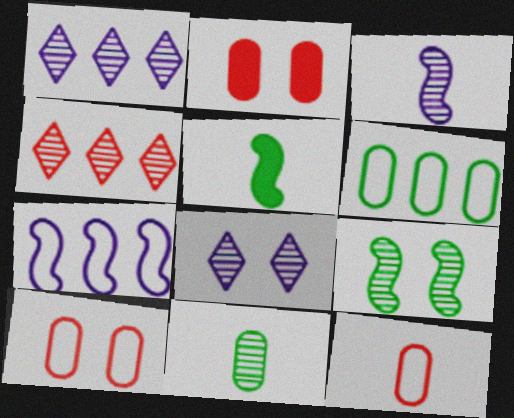[[1, 5, 10]]